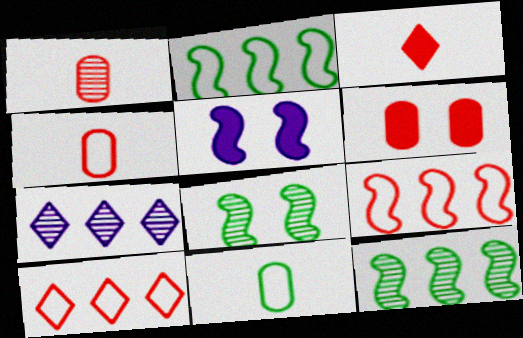[[1, 7, 8]]